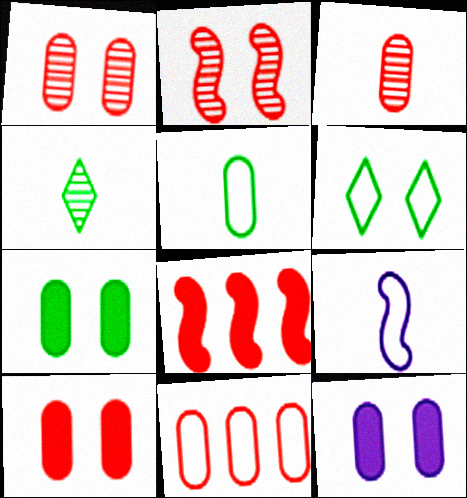[[2, 6, 12], 
[3, 10, 11], 
[6, 9, 11], 
[7, 10, 12]]